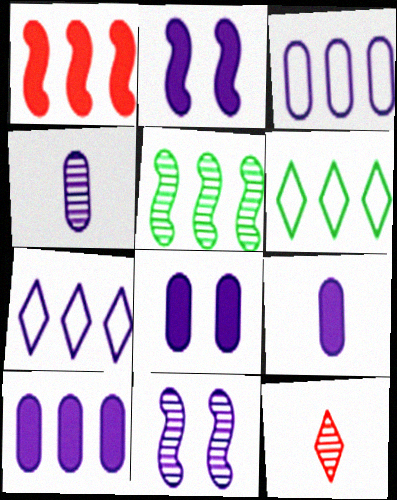[[2, 4, 7], 
[3, 4, 8], 
[7, 9, 11], 
[8, 9, 10]]